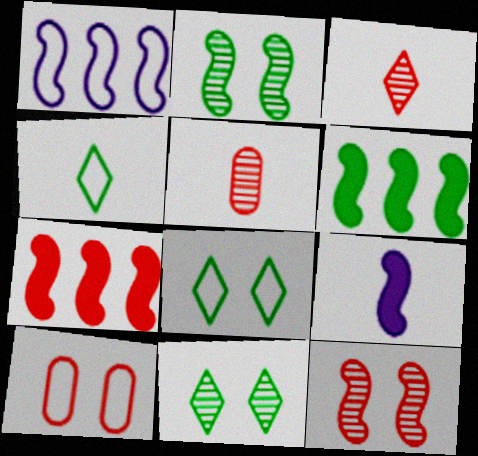[[1, 4, 10], 
[3, 7, 10], 
[4, 5, 9]]